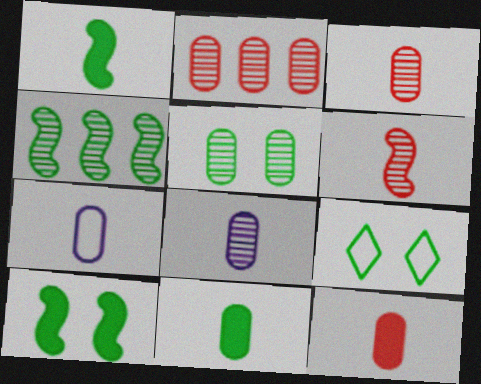[[2, 5, 8], 
[3, 7, 11], 
[4, 9, 11], 
[5, 9, 10]]